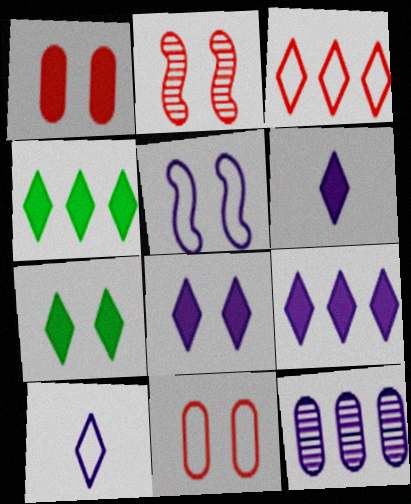[[5, 6, 12], 
[6, 8, 9]]